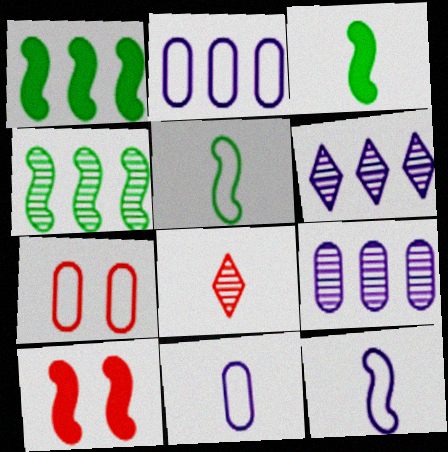[[3, 6, 7], 
[3, 8, 11], 
[4, 10, 12]]